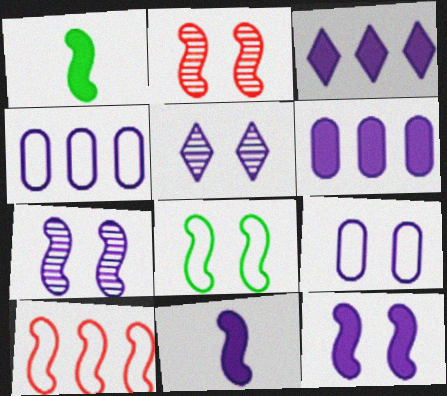[[1, 7, 10], 
[2, 8, 12], 
[4, 5, 11], 
[5, 9, 12]]